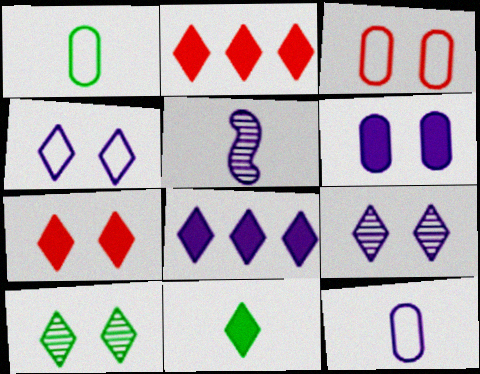[[4, 7, 10], 
[7, 8, 11]]